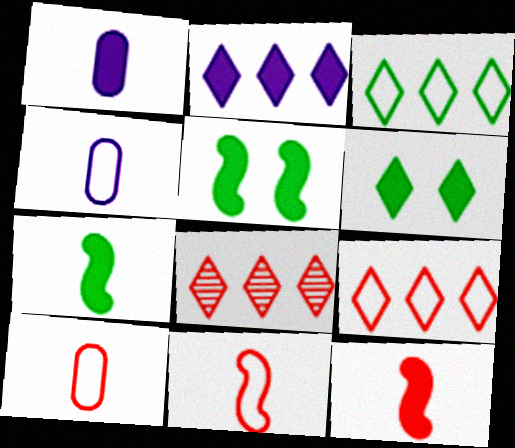[[2, 3, 8], 
[4, 5, 8]]